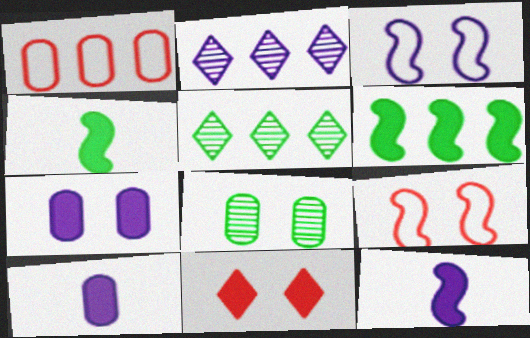[[1, 2, 6], 
[1, 8, 10], 
[2, 3, 10], 
[3, 8, 11], 
[5, 9, 10], 
[6, 10, 11]]